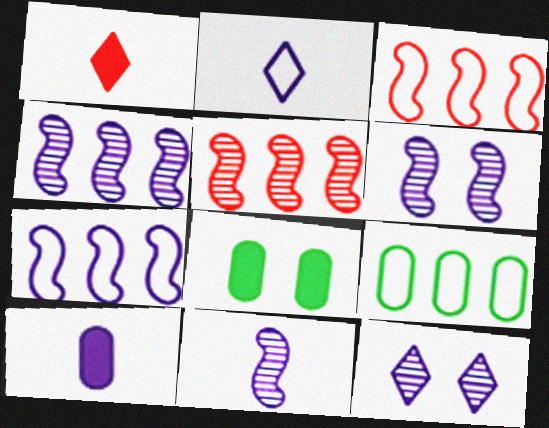[[1, 6, 9], 
[2, 5, 8], 
[2, 10, 11], 
[4, 6, 11], 
[7, 10, 12]]